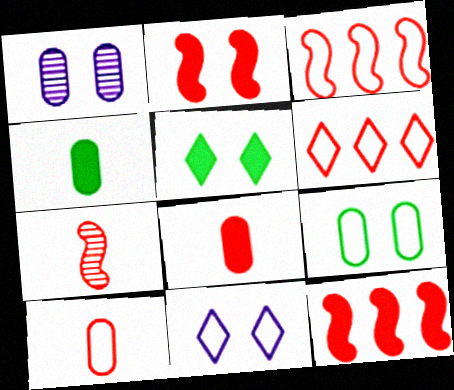[[2, 3, 7]]